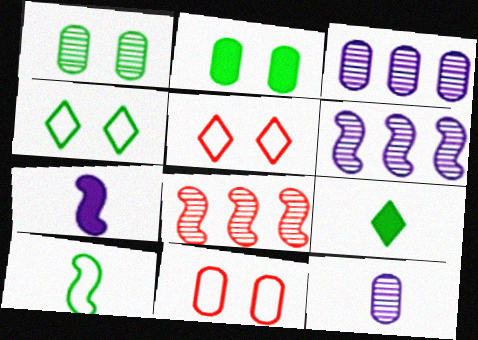[[6, 9, 11]]